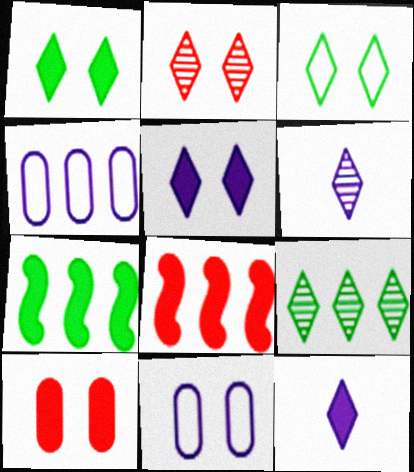[[2, 3, 5], 
[2, 6, 9], 
[4, 8, 9], 
[7, 10, 12]]